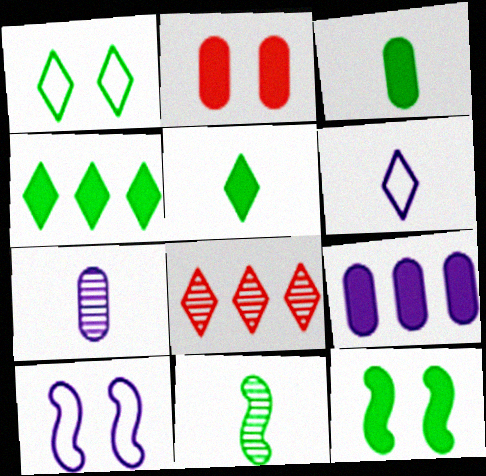[[2, 3, 9], 
[3, 4, 12], 
[3, 8, 10]]